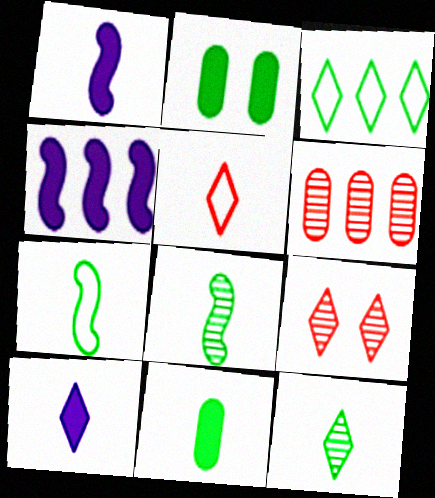[[2, 3, 8], 
[3, 4, 6], 
[3, 9, 10], 
[5, 10, 12], 
[7, 11, 12]]